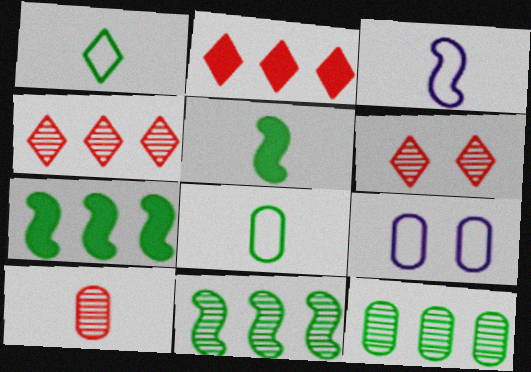[[4, 5, 9]]